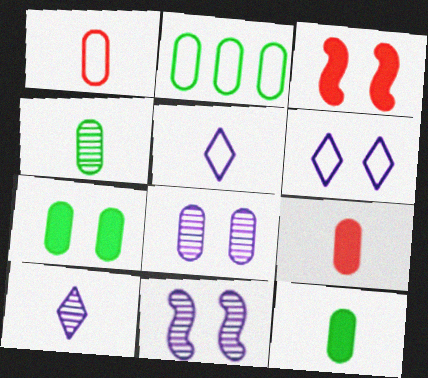[[2, 3, 10], 
[2, 4, 7], 
[2, 8, 9]]